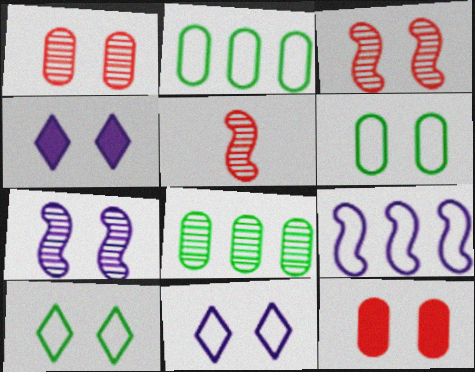[[2, 4, 5], 
[3, 4, 6], 
[7, 10, 12]]